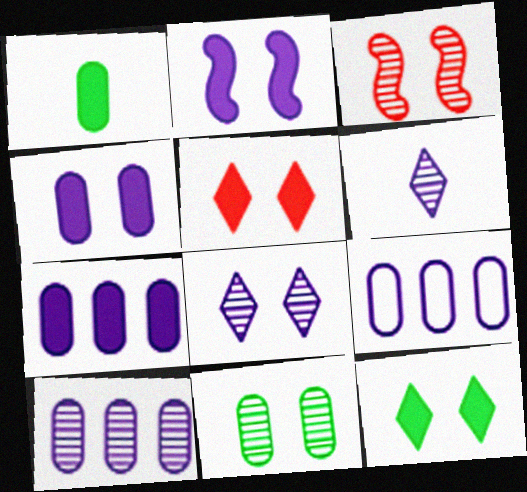[[2, 6, 9], 
[3, 8, 11], 
[7, 9, 10]]